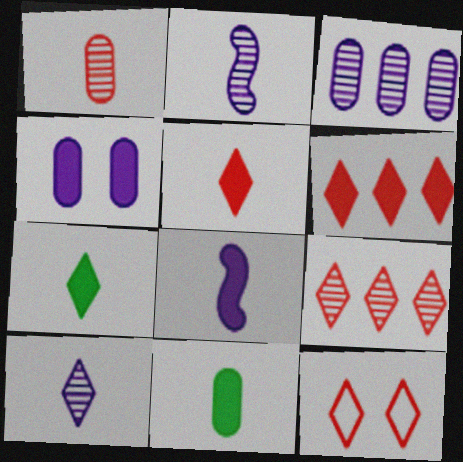[[5, 8, 11], 
[5, 9, 12]]